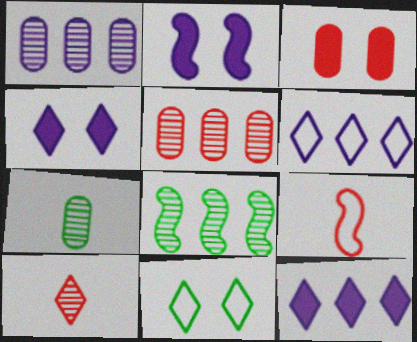[[2, 8, 9], 
[10, 11, 12]]